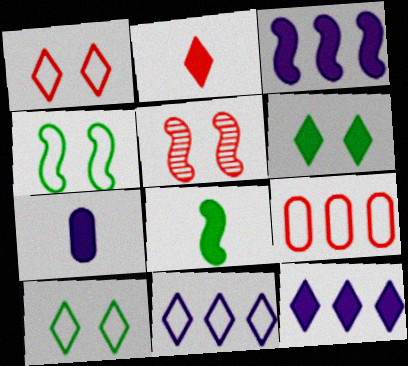[[2, 5, 9], 
[2, 6, 12], 
[2, 7, 8]]